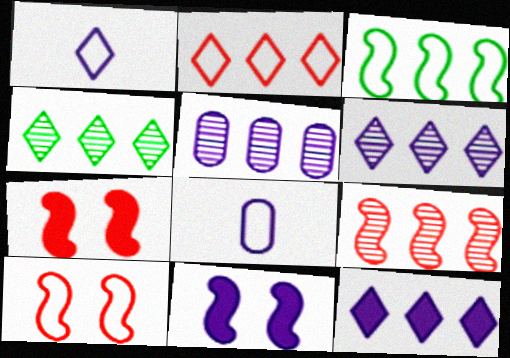[[1, 5, 11], 
[2, 4, 12], 
[4, 5, 9], 
[4, 7, 8], 
[6, 8, 11]]